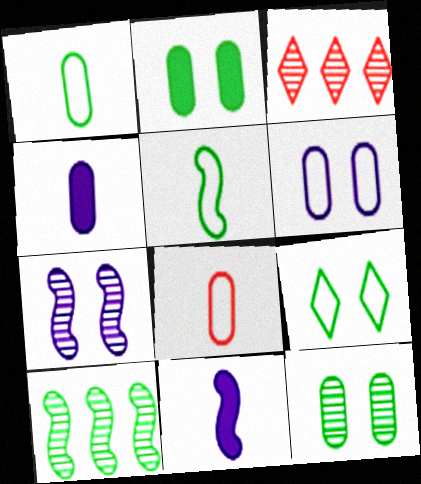[]